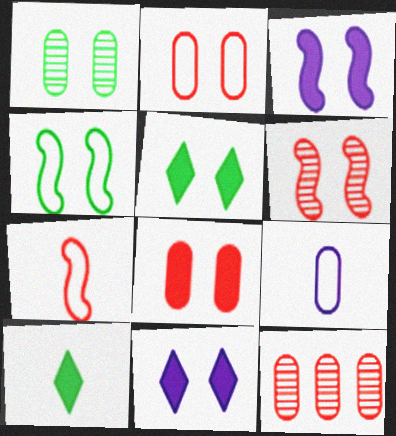[[1, 4, 5], 
[3, 4, 6], 
[3, 5, 8]]